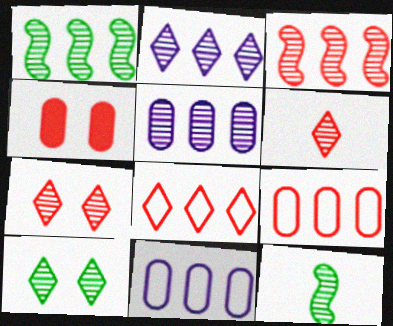[[2, 6, 10], 
[5, 7, 12]]